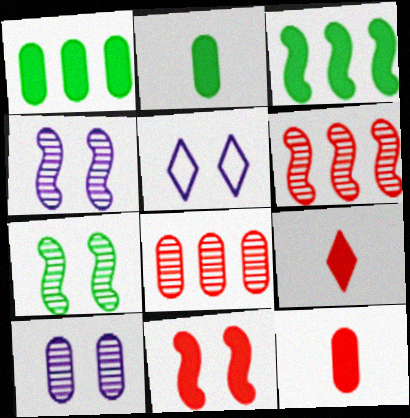[[2, 5, 6]]